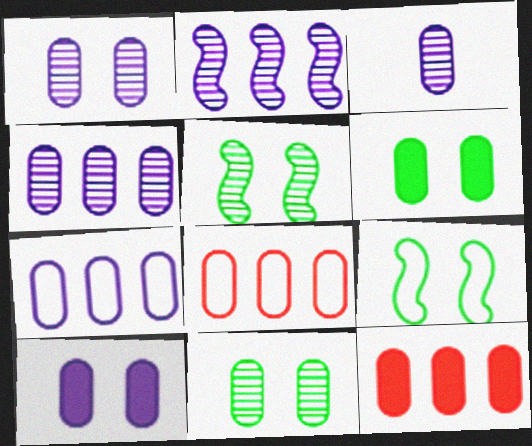[[1, 3, 4], 
[3, 6, 8], 
[3, 7, 10]]